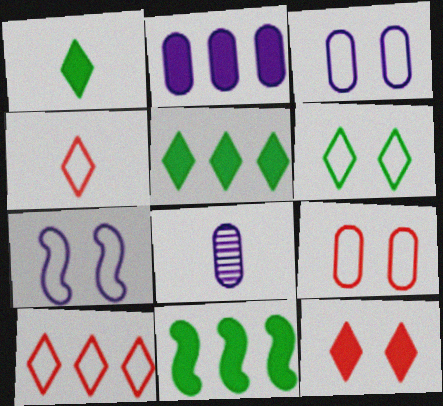[[2, 3, 8], 
[6, 7, 9]]